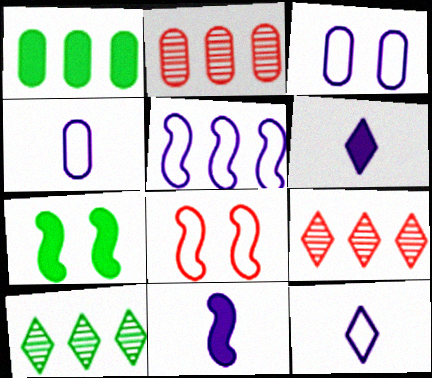[[1, 5, 9], 
[2, 7, 12], 
[3, 5, 12], 
[4, 7, 9]]